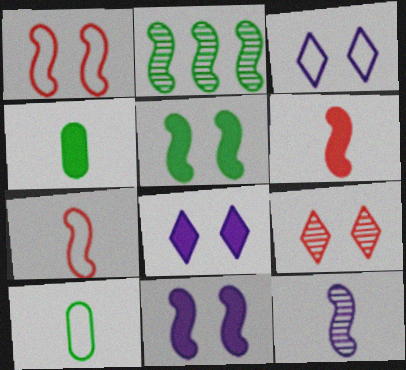[[2, 7, 11]]